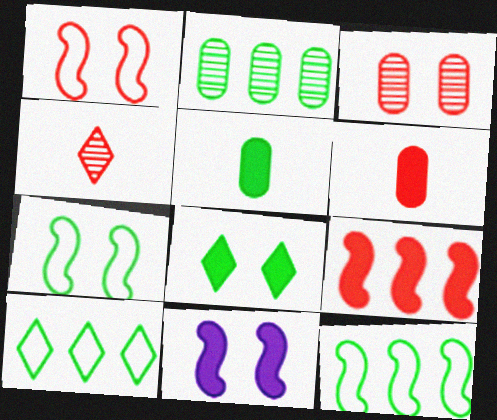[]